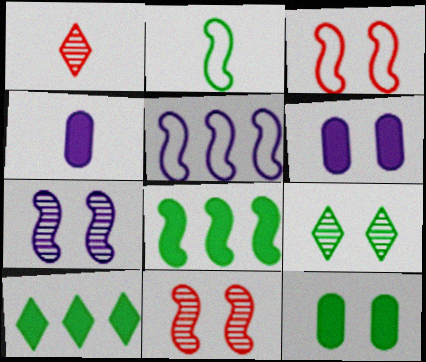[[1, 2, 4], 
[1, 5, 12], 
[2, 3, 5], 
[3, 6, 9]]